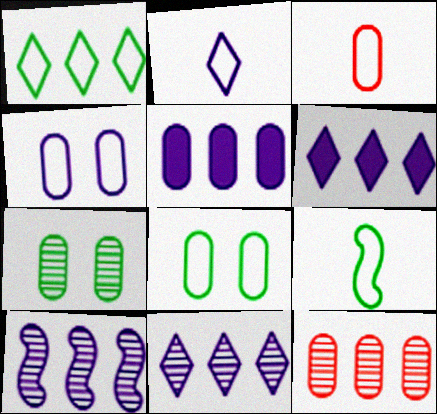[[1, 8, 9], 
[2, 3, 9], 
[3, 5, 7]]